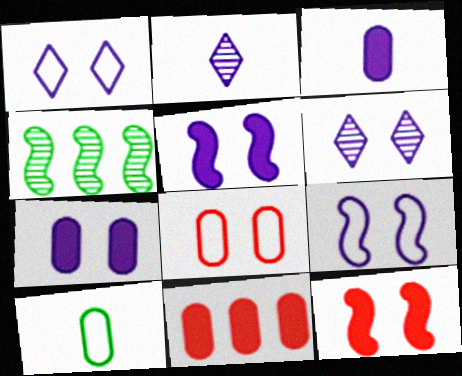[[6, 7, 9]]